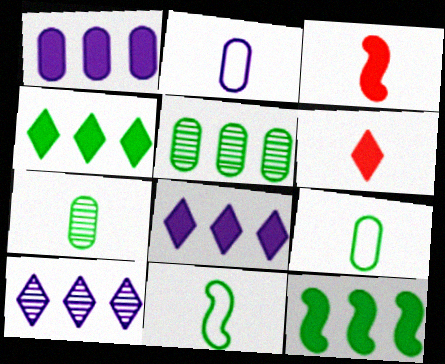[]